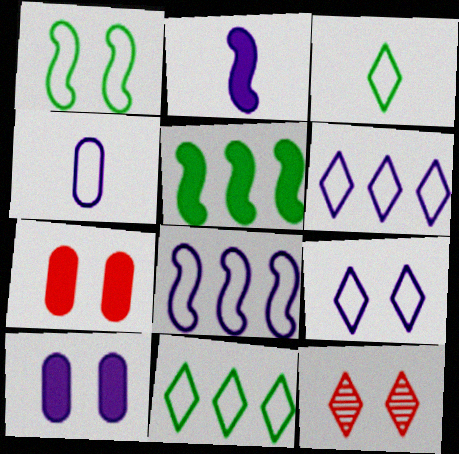[[1, 10, 12], 
[4, 5, 12], 
[4, 8, 9]]